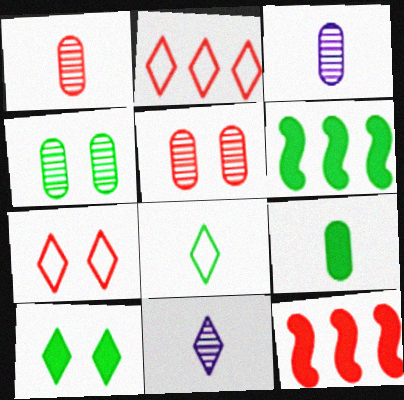[[1, 7, 12], 
[2, 10, 11], 
[3, 6, 7], 
[4, 6, 8], 
[6, 9, 10]]